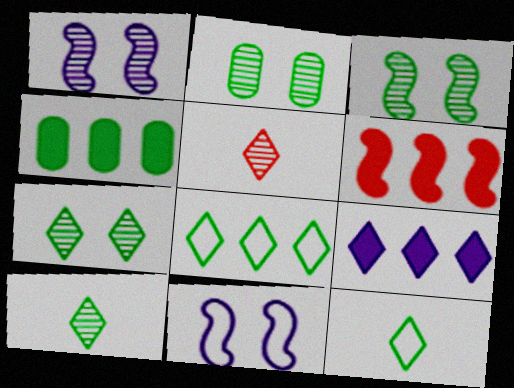[[2, 3, 7], 
[3, 4, 12], 
[4, 5, 11], 
[4, 6, 9]]